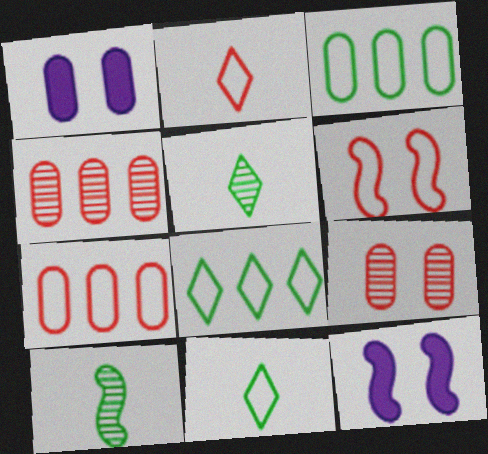[[2, 6, 7], 
[4, 11, 12], 
[5, 7, 12]]